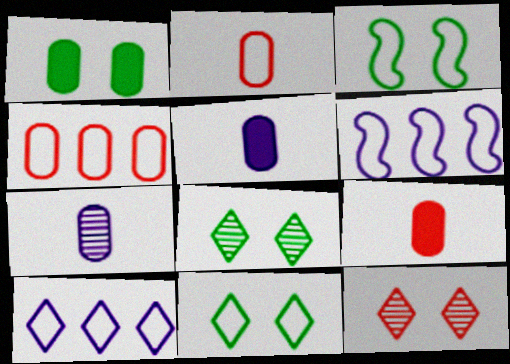[[1, 3, 8], 
[1, 4, 7], 
[2, 3, 10], 
[2, 6, 11], 
[6, 8, 9]]